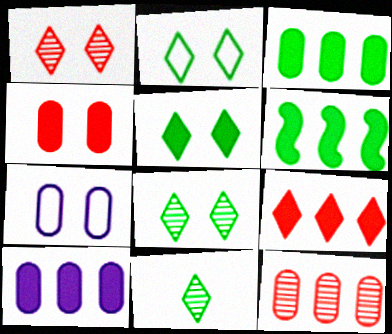[[2, 5, 8], 
[6, 9, 10]]